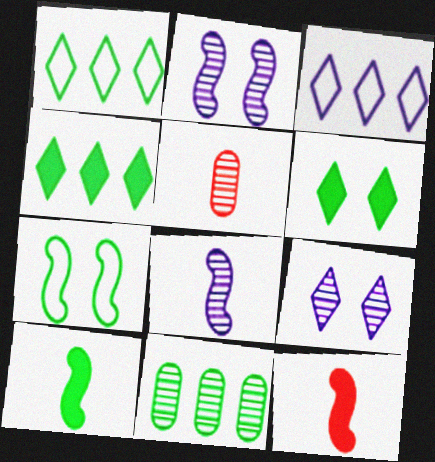[]